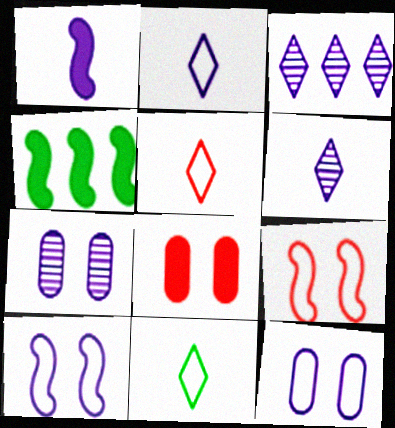[[1, 3, 12], 
[2, 5, 11], 
[4, 5, 7]]